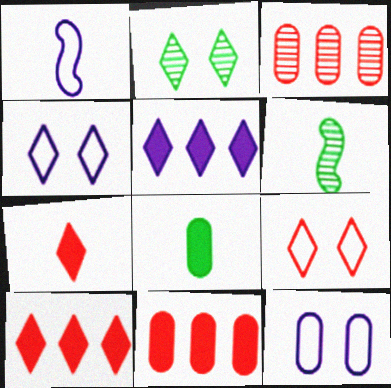[[1, 2, 11], 
[3, 8, 12], 
[4, 6, 11], 
[6, 10, 12]]